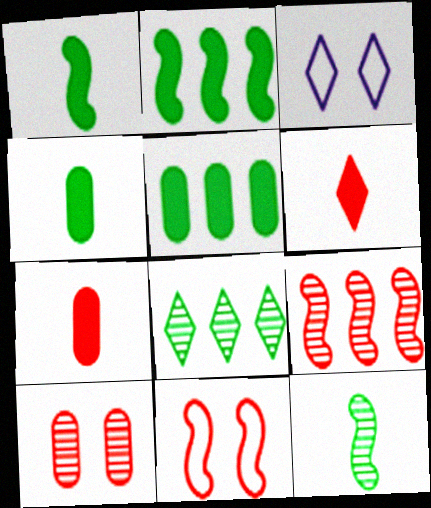[[3, 4, 9], 
[3, 6, 8]]